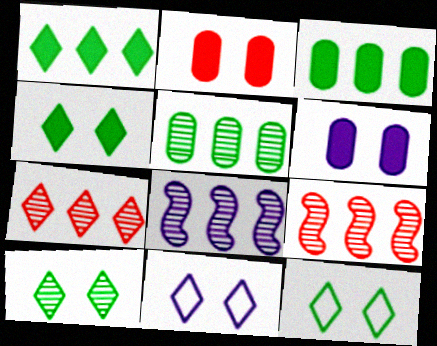[[4, 10, 12], 
[5, 7, 8]]